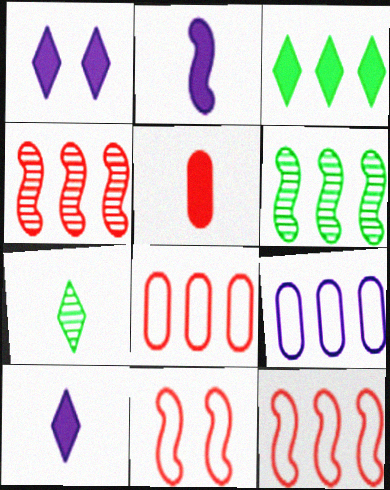[[2, 6, 11], 
[3, 4, 9]]